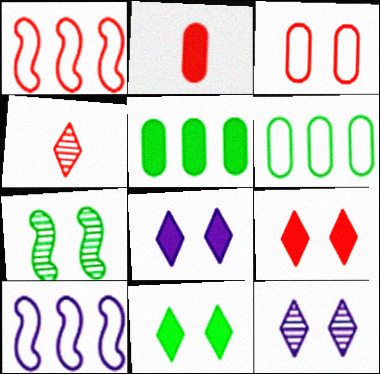[[3, 7, 8], 
[8, 9, 11]]